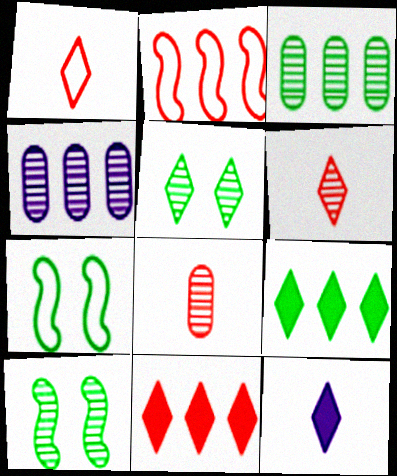[[2, 4, 9], 
[4, 6, 10]]